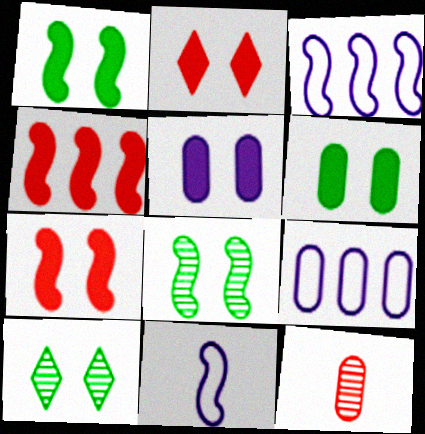[[1, 2, 5], 
[4, 8, 11], 
[6, 9, 12]]